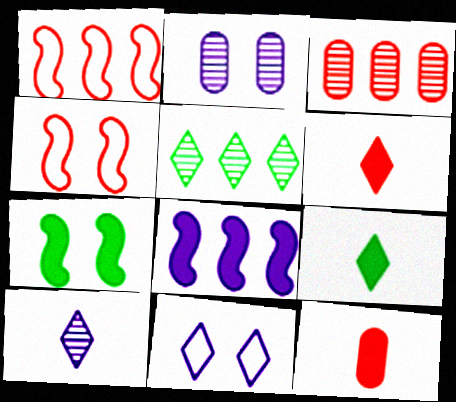[[1, 2, 9], 
[3, 4, 6], 
[5, 6, 11]]